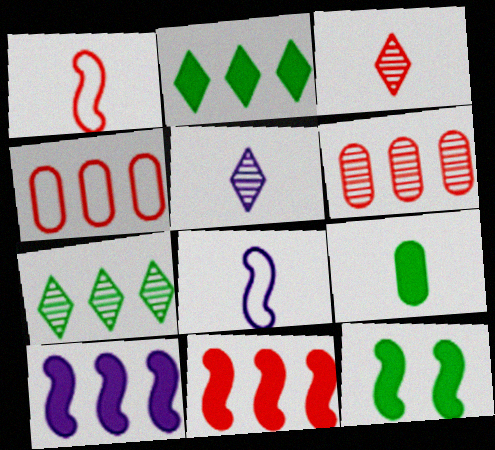[[1, 5, 9], 
[2, 9, 12], 
[3, 8, 9], 
[4, 5, 12], 
[4, 7, 10]]